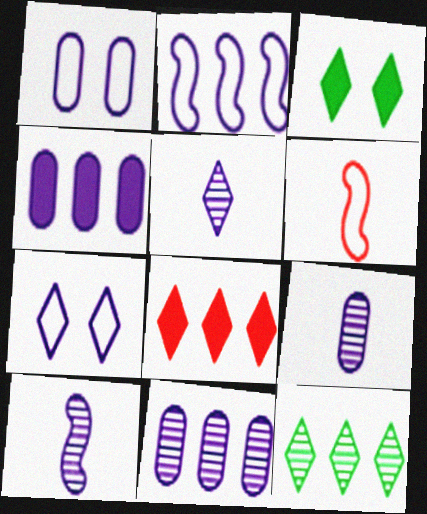[[1, 4, 9], 
[3, 6, 11], 
[4, 7, 10], 
[5, 9, 10]]